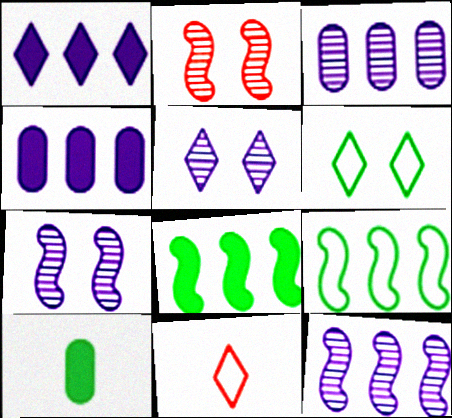[]